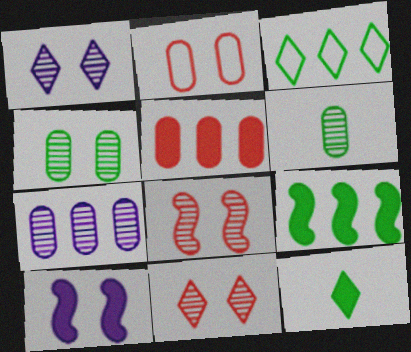[[1, 4, 8], 
[5, 10, 12]]